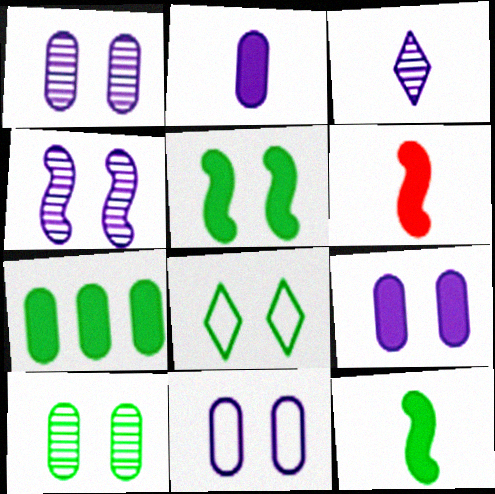[[1, 9, 11], 
[5, 8, 10]]